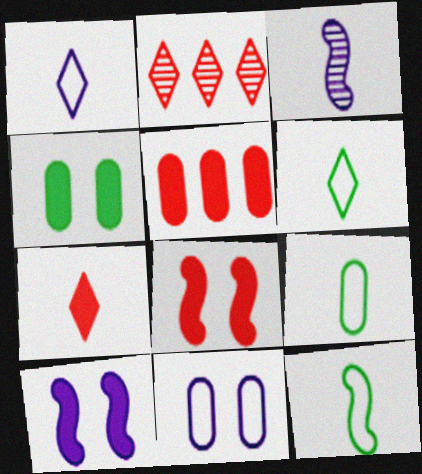[[2, 9, 10], 
[3, 7, 9], 
[5, 7, 8], 
[6, 9, 12]]